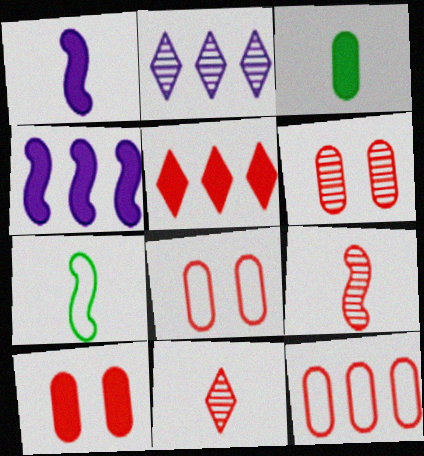[[1, 7, 9], 
[2, 7, 10], 
[5, 8, 9], 
[6, 8, 10]]